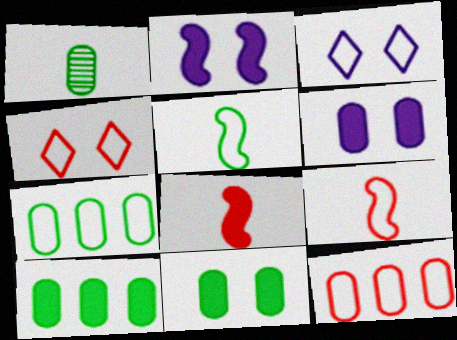[[1, 6, 12], 
[1, 7, 11], 
[3, 5, 12], 
[3, 7, 9], 
[4, 9, 12]]